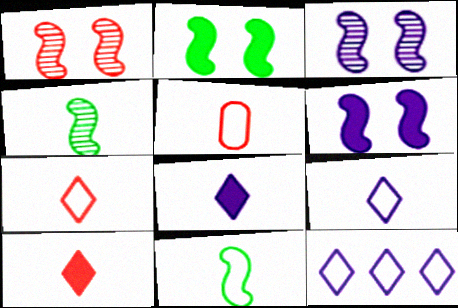[[4, 5, 8], 
[5, 9, 11]]